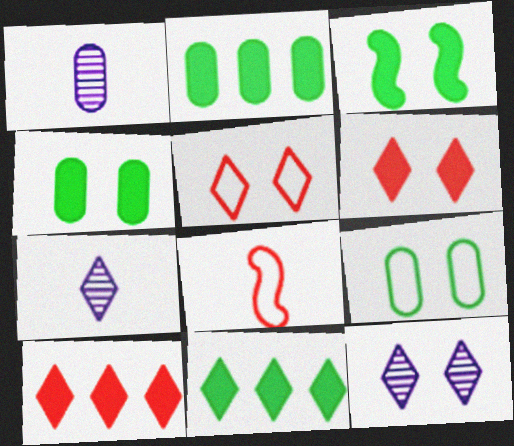[[2, 8, 12], 
[5, 7, 11]]